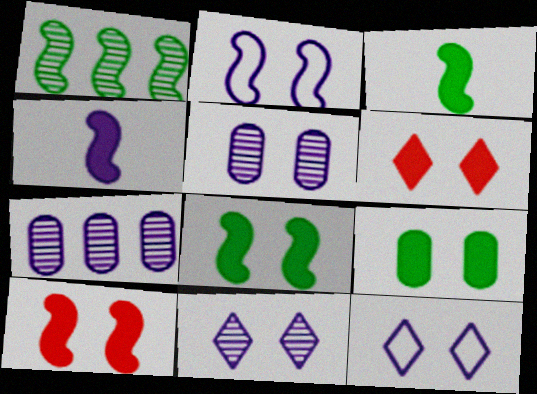[[4, 7, 12]]